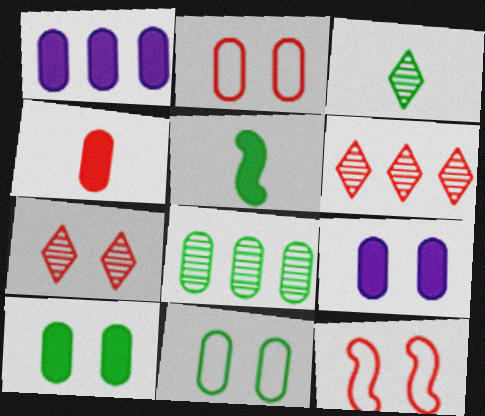[[1, 3, 12], 
[1, 4, 10], 
[4, 6, 12]]